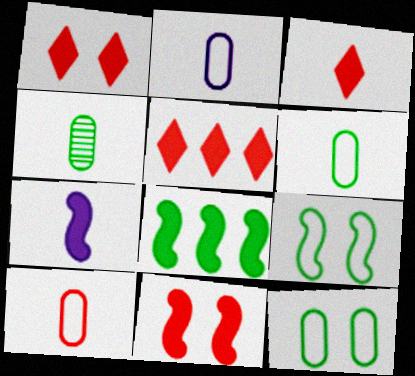[[1, 3, 5], 
[2, 6, 10], 
[7, 8, 11]]